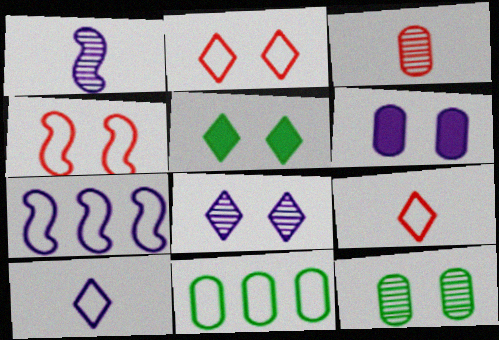[[2, 5, 8], 
[3, 5, 7], 
[3, 6, 11], 
[4, 10, 11]]